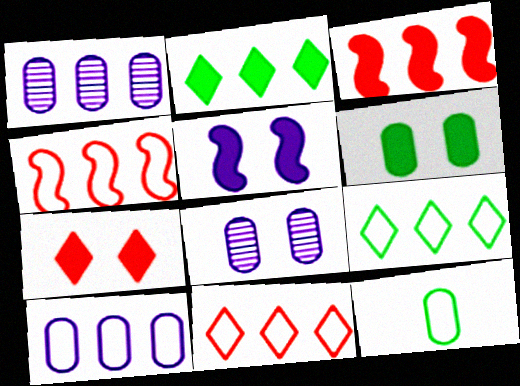[[1, 2, 4], 
[1, 3, 9], 
[4, 9, 10], 
[5, 6, 7]]